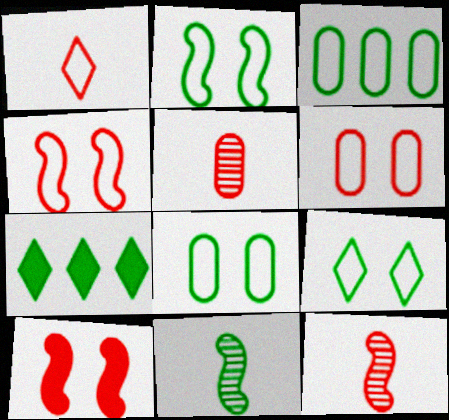[[2, 8, 9], 
[7, 8, 11]]